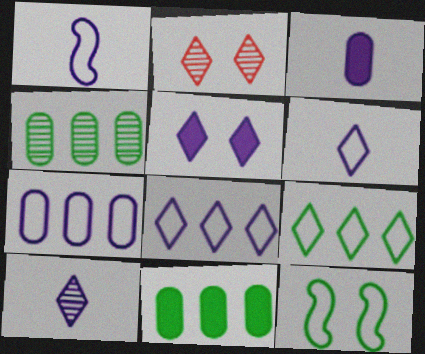[[1, 2, 11], 
[1, 3, 10], 
[5, 8, 10]]